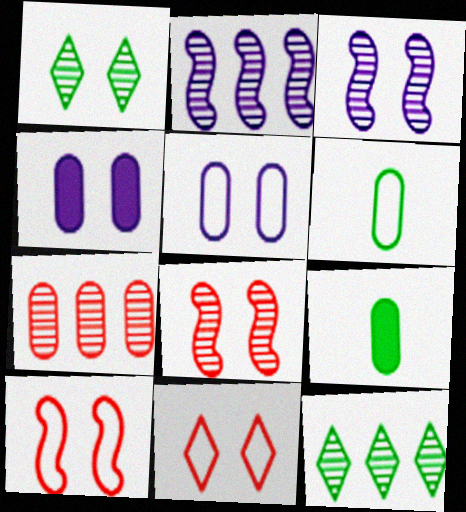[[1, 4, 10], 
[2, 7, 12], 
[2, 9, 11], 
[4, 6, 7], 
[5, 7, 9]]